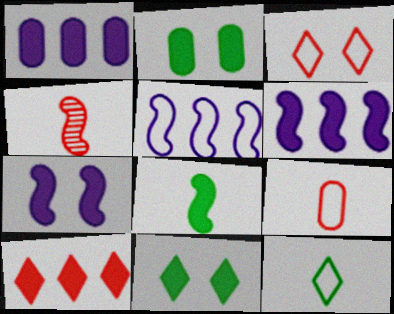[]